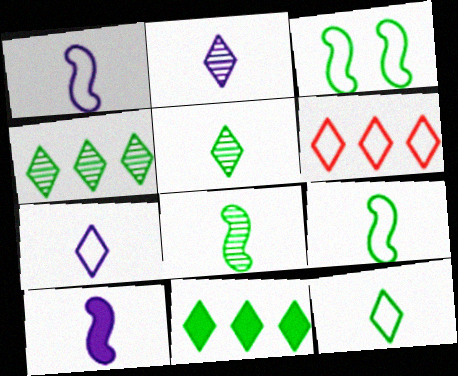[]